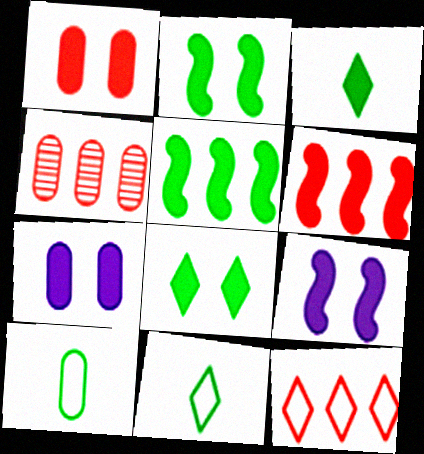[[1, 8, 9], 
[3, 6, 7], 
[4, 6, 12], 
[4, 7, 10], 
[4, 9, 11]]